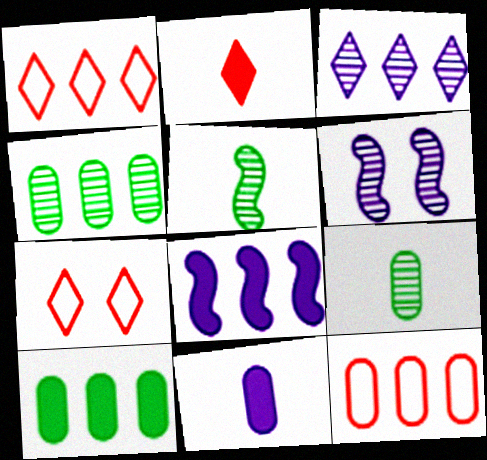[[1, 4, 8], 
[7, 8, 9]]